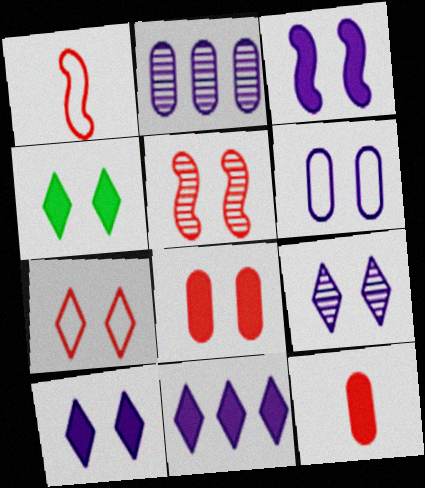[[1, 2, 4], 
[3, 4, 8], 
[3, 6, 9], 
[4, 5, 6], 
[4, 7, 9], 
[5, 7, 8]]